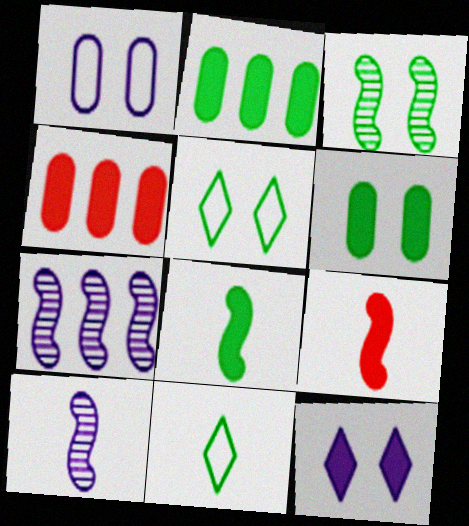[[2, 3, 11], 
[2, 9, 12], 
[3, 5, 6], 
[4, 5, 10], 
[4, 8, 12]]